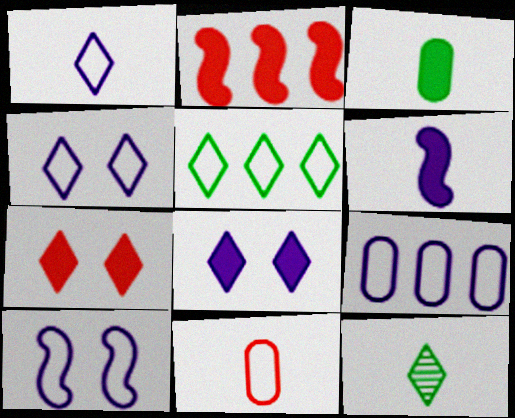[[1, 9, 10], 
[2, 3, 8], 
[5, 10, 11], 
[6, 11, 12]]